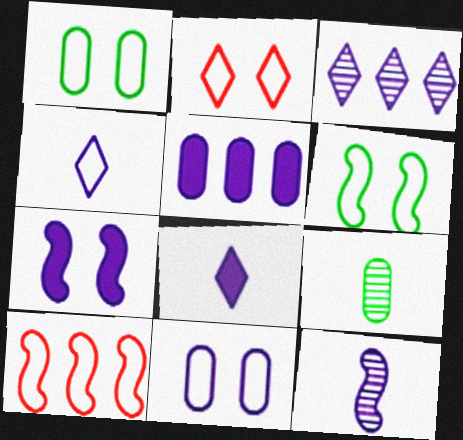[[1, 4, 10], 
[2, 6, 11], 
[5, 7, 8]]